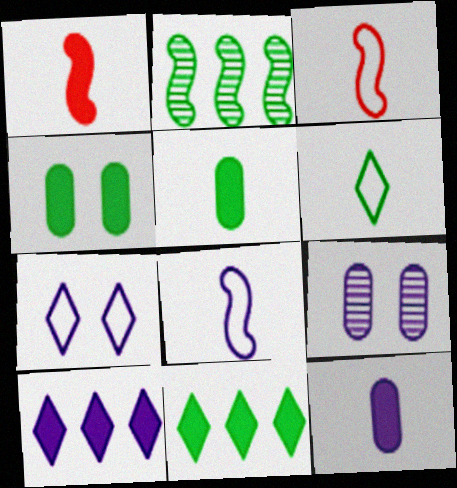[[1, 4, 10], 
[2, 4, 6], 
[3, 9, 11], 
[8, 9, 10]]